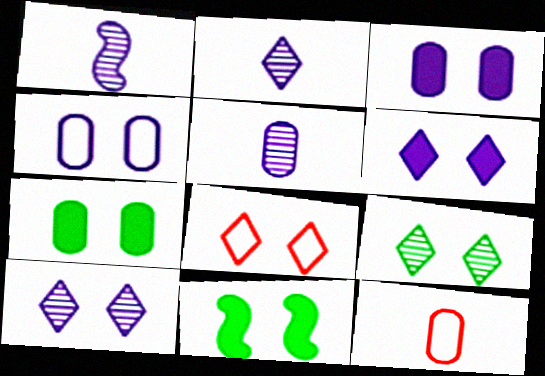[[1, 2, 5], 
[6, 8, 9]]